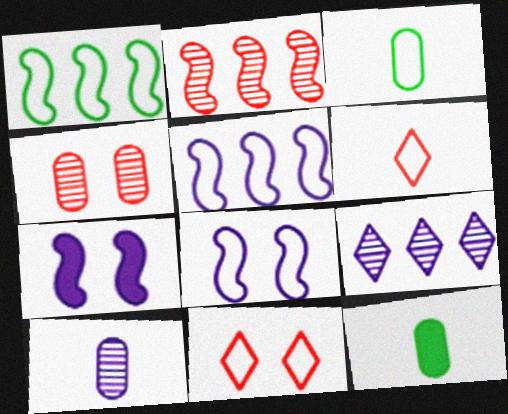[[3, 5, 11]]